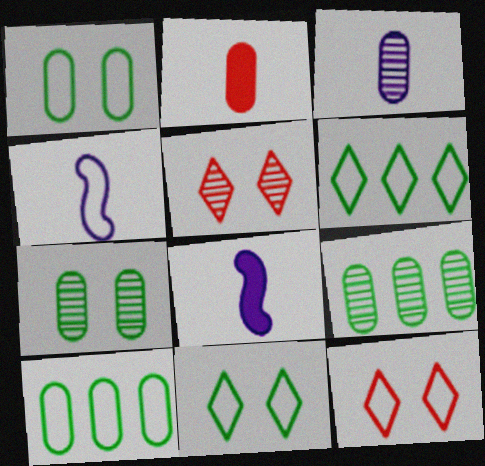[[4, 10, 12], 
[5, 8, 10], 
[8, 9, 12]]